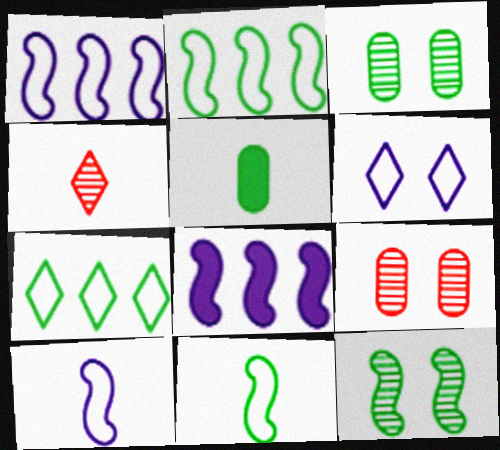[[4, 5, 10], 
[5, 7, 12]]